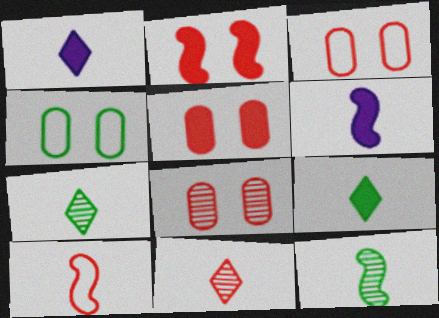[[3, 5, 8], 
[6, 10, 12]]